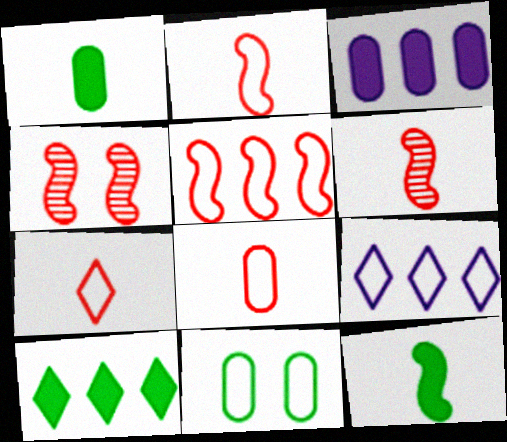[[1, 4, 9], 
[2, 7, 8], 
[2, 9, 11]]